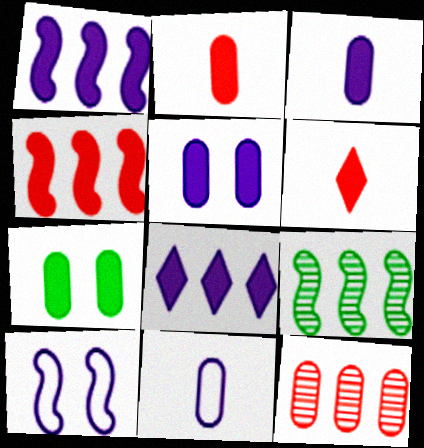[[1, 6, 7], 
[7, 11, 12]]